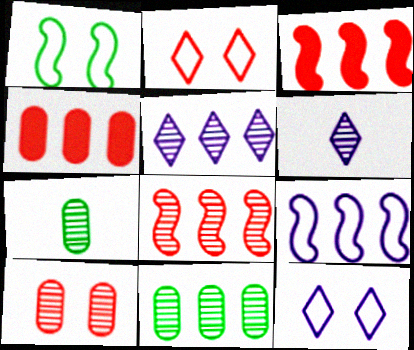[[1, 4, 6], 
[3, 7, 12], 
[5, 8, 11]]